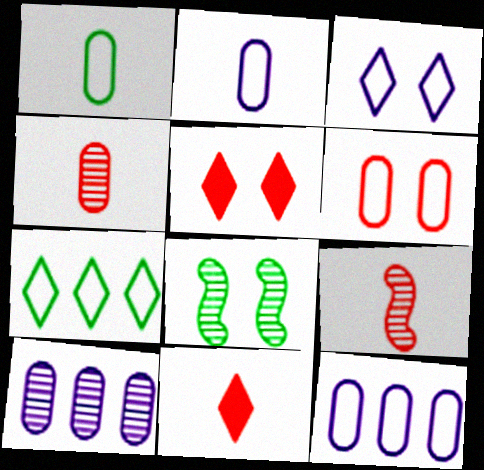[[1, 6, 12], 
[8, 11, 12]]